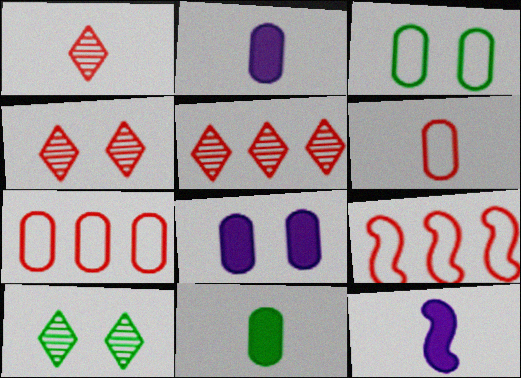[[1, 4, 5], 
[2, 9, 10], 
[3, 5, 12], 
[7, 10, 12]]